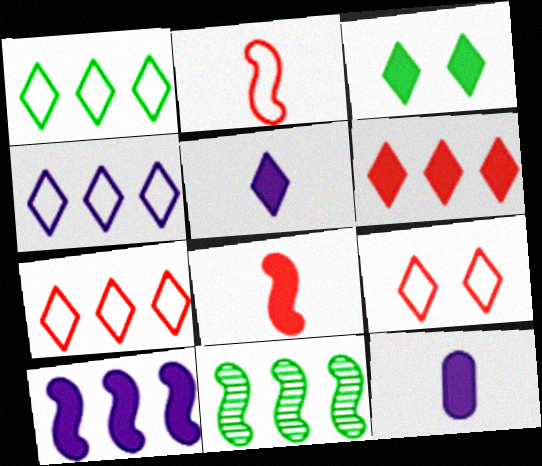[[1, 4, 7], 
[3, 5, 6], 
[9, 11, 12]]